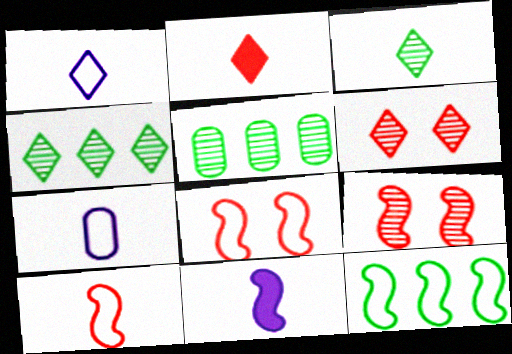[[1, 2, 3], 
[9, 11, 12]]